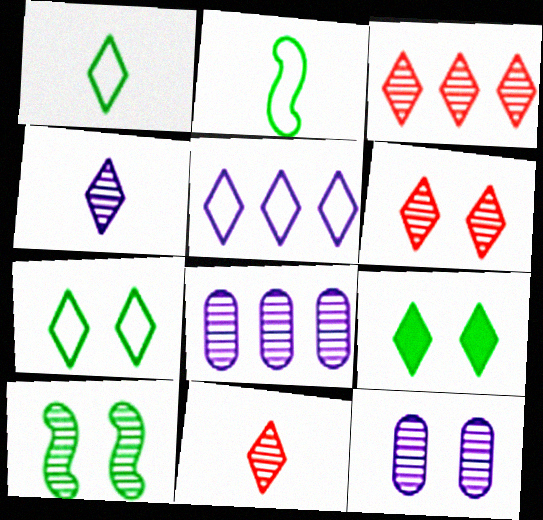[[3, 6, 11], 
[5, 9, 11], 
[6, 10, 12], 
[8, 10, 11]]